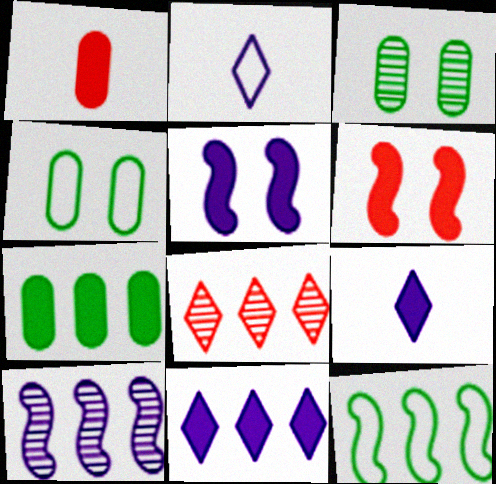[[6, 7, 9]]